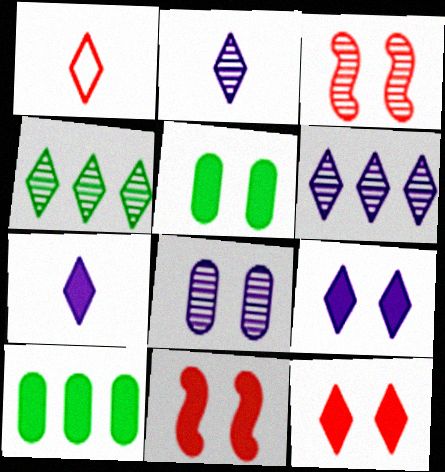[[1, 4, 9], 
[5, 9, 11], 
[7, 10, 11]]